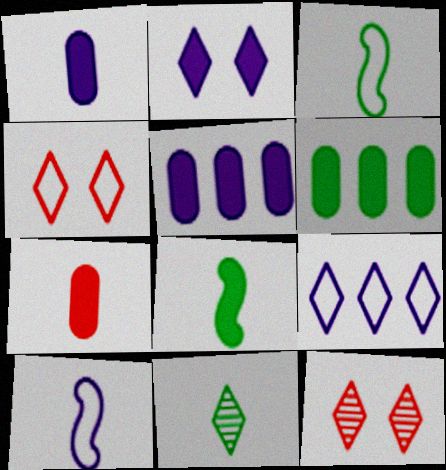[[3, 5, 12], 
[6, 10, 12], 
[7, 10, 11]]